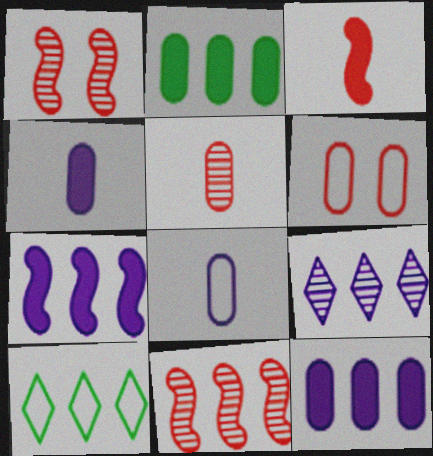[[1, 4, 10], 
[10, 11, 12]]